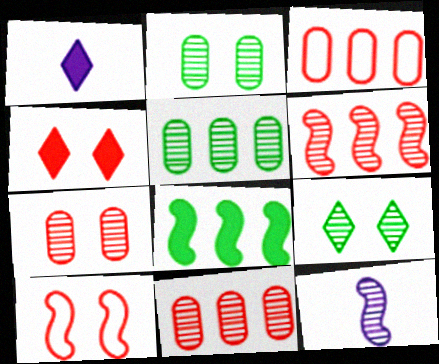[[1, 5, 10], 
[4, 7, 10], 
[8, 10, 12], 
[9, 11, 12]]